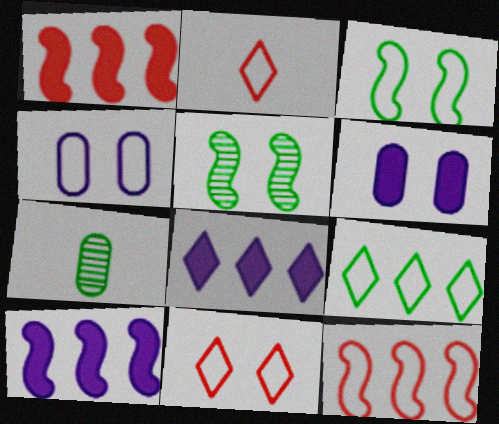[[3, 4, 11], 
[5, 6, 11], 
[7, 10, 11]]